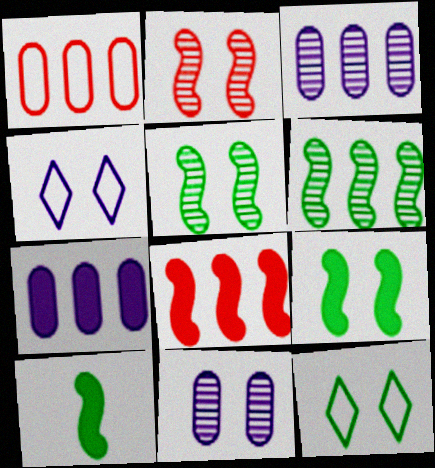[]